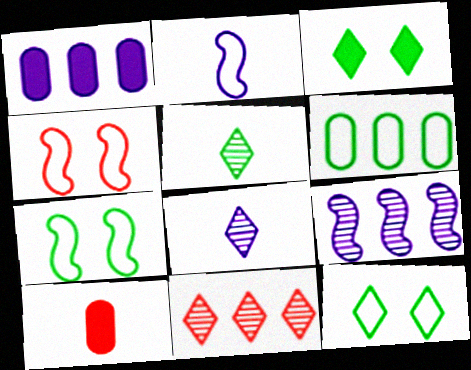[[1, 4, 5], 
[2, 5, 10], 
[4, 10, 11], 
[9, 10, 12]]